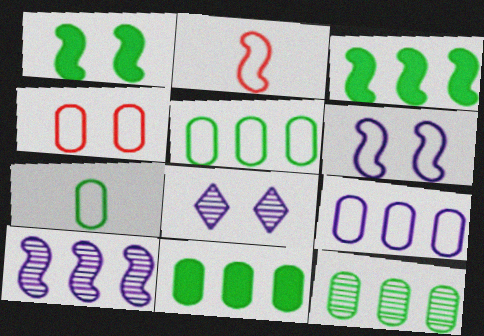[[1, 2, 10], 
[1, 4, 8], 
[2, 8, 11], 
[4, 7, 9], 
[5, 11, 12]]